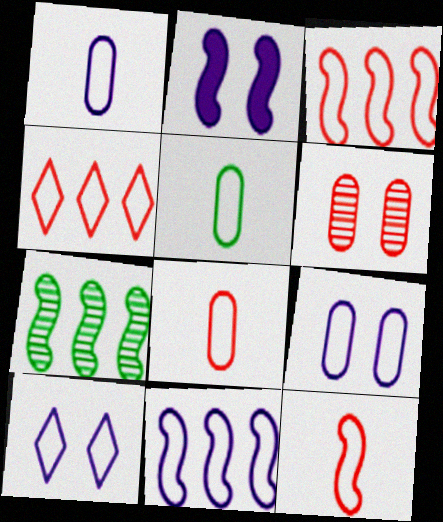[[1, 5, 8], 
[1, 10, 11], 
[2, 7, 12], 
[3, 5, 10]]